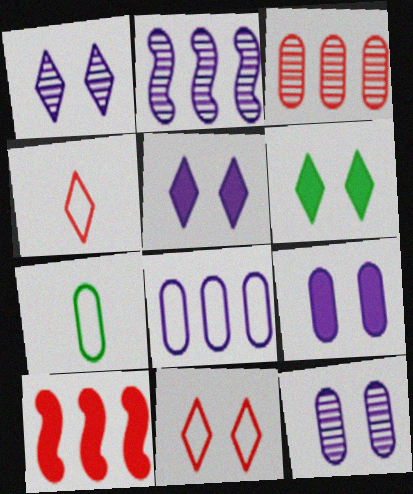[[1, 6, 11], 
[1, 7, 10], 
[3, 7, 9]]